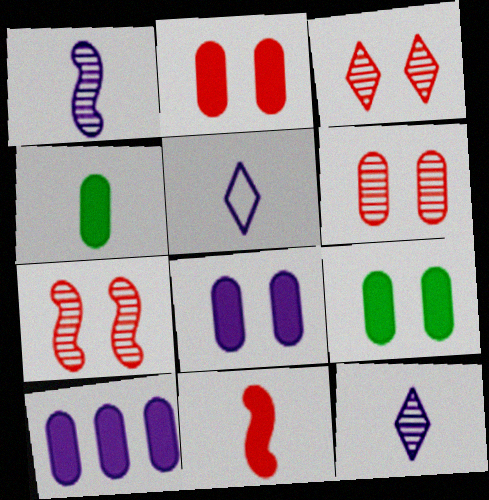[[2, 4, 10], 
[2, 8, 9], 
[3, 6, 7]]